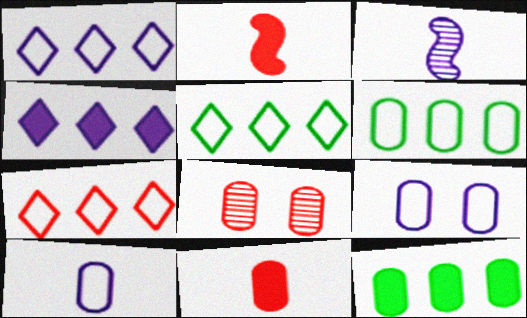[[1, 5, 7], 
[2, 7, 8], 
[3, 4, 9], 
[8, 10, 12]]